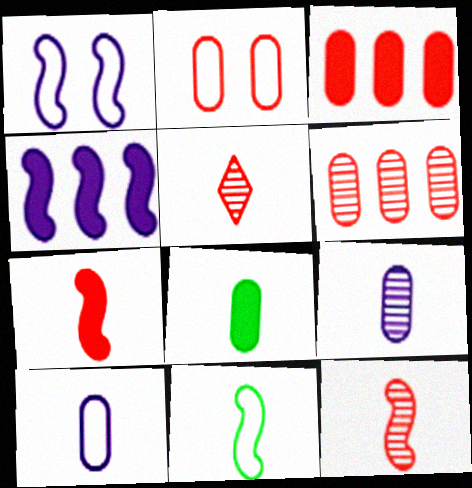[]